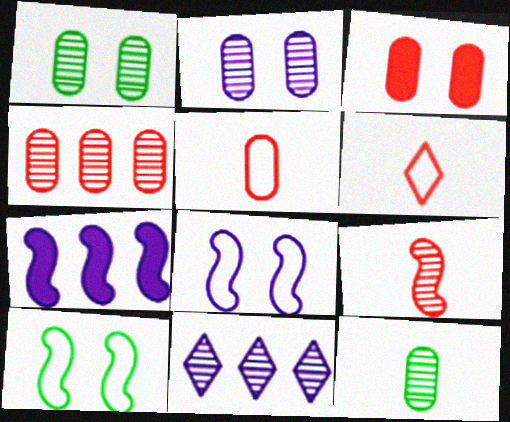[[1, 6, 7], 
[1, 9, 11], 
[2, 4, 12], 
[3, 4, 5], 
[7, 9, 10]]